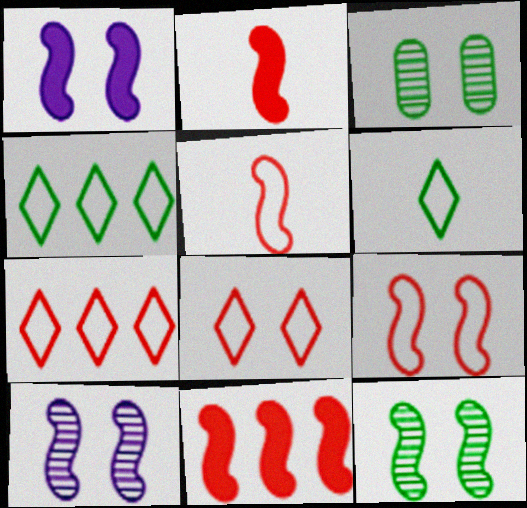[[1, 3, 8], 
[1, 9, 12]]